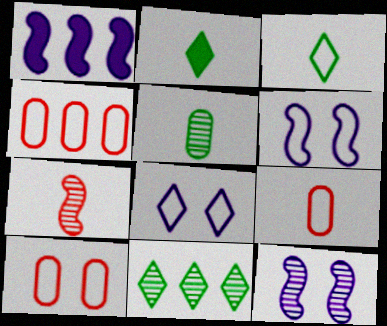[[1, 4, 11], 
[2, 4, 12], 
[3, 4, 6], 
[4, 9, 10]]